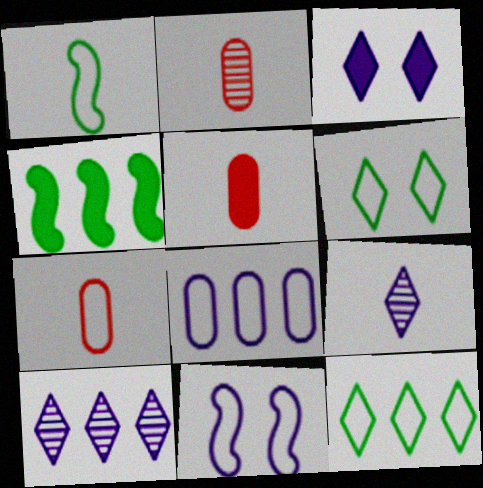[[1, 5, 9], 
[2, 5, 7], 
[3, 4, 5], 
[7, 11, 12]]